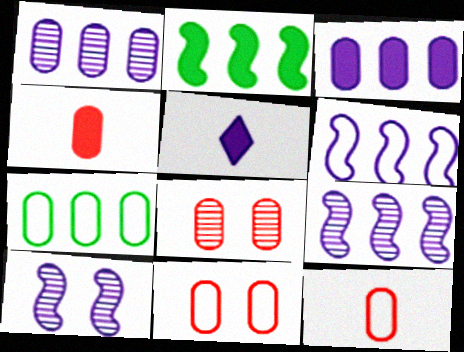[]